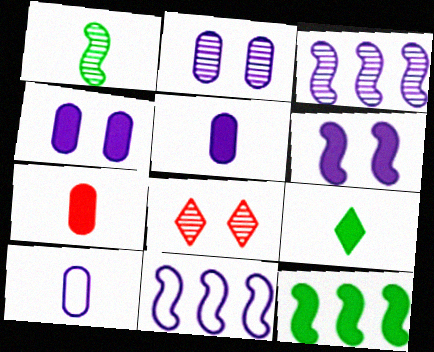[[8, 10, 12]]